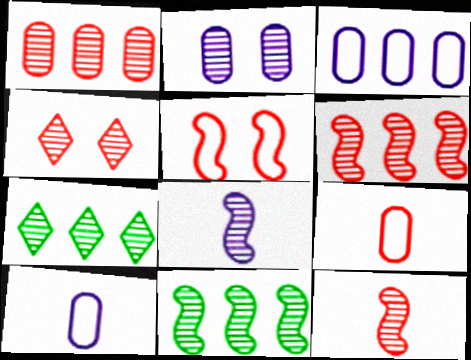[[1, 4, 12], 
[2, 7, 12]]